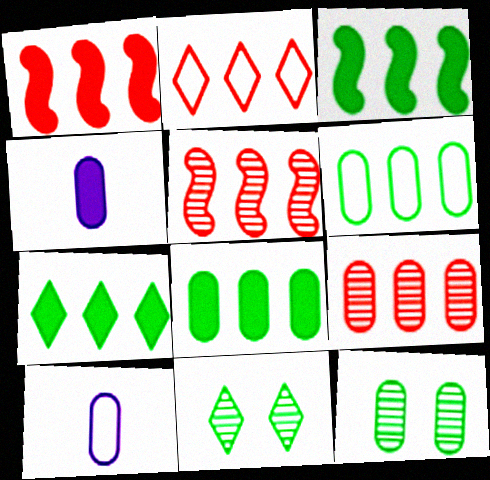[[1, 2, 9], 
[1, 10, 11], 
[3, 7, 8]]